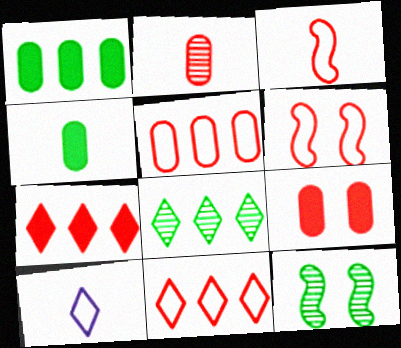[[2, 5, 9], 
[2, 6, 7]]